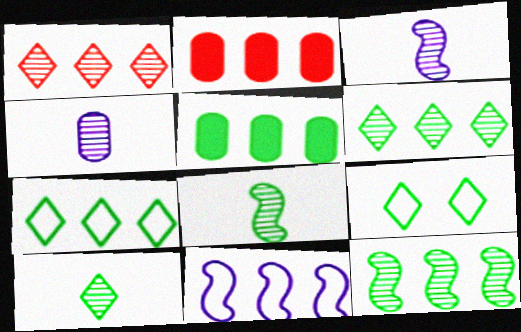[[1, 5, 11], 
[2, 3, 9], 
[2, 6, 11], 
[5, 7, 12], 
[5, 8, 9]]